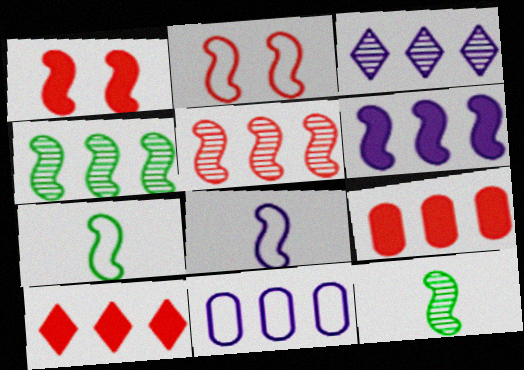[[1, 4, 8], 
[2, 6, 12], 
[3, 6, 11], 
[4, 10, 11]]